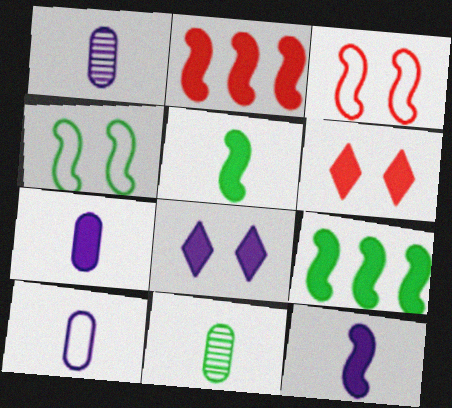[[1, 7, 10], 
[6, 7, 9]]